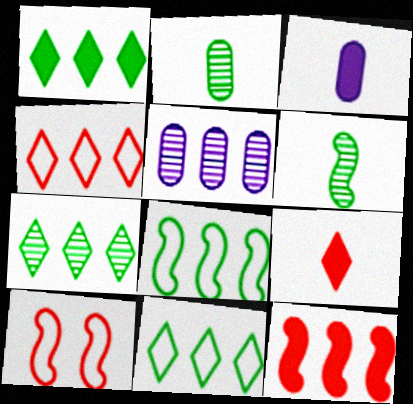[[1, 7, 11], 
[3, 7, 10], 
[5, 11, 12]]